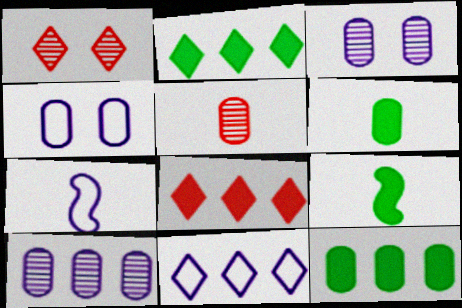[[1, 7, 12], 
[4, 5, 12], 
[4, 7, 11]]